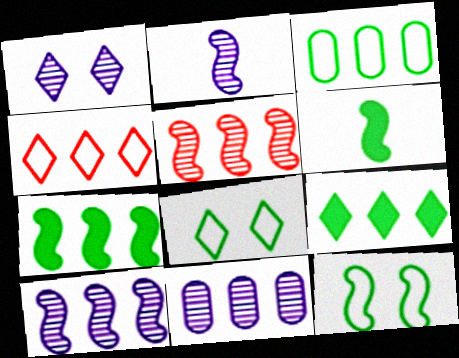[[1, 2, 11], 
[4, 7, 11]]